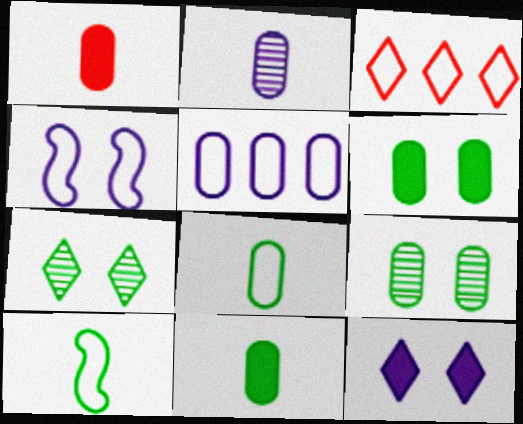[[1, 2, 8], 
[1, 5, 9], 
[3, 4, 8]]